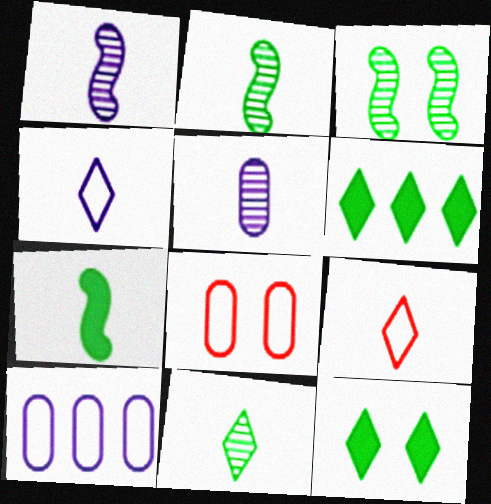[[1, 6, 8], 
[5, 7, 9]]